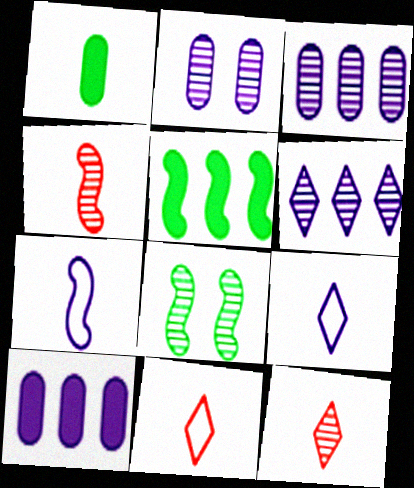[[1, 4, 9], 
[1, 7, 12], 
[2, 5, 11], 
[3, 8, 12], 
[8, 10, 11]]